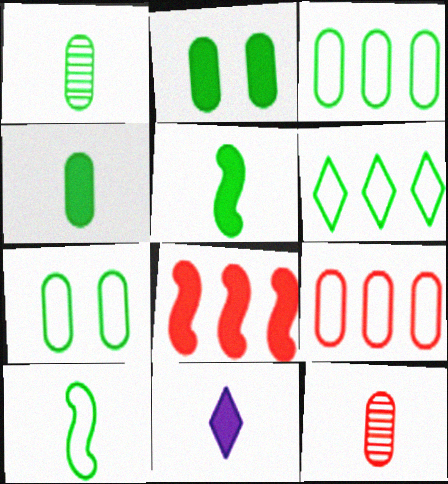[[1, 2, 3], 
[2, 8, 11], 
[6, 7, 10], 
[10, 11, 12]]